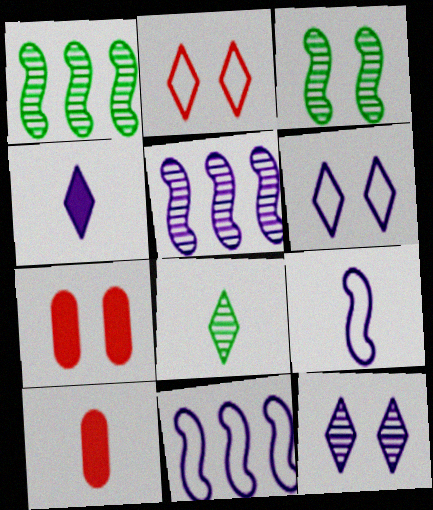[[1, 6, 10], 
[3, 6, 7], 
[7, 8, 11], 
[8, 9, 10]]